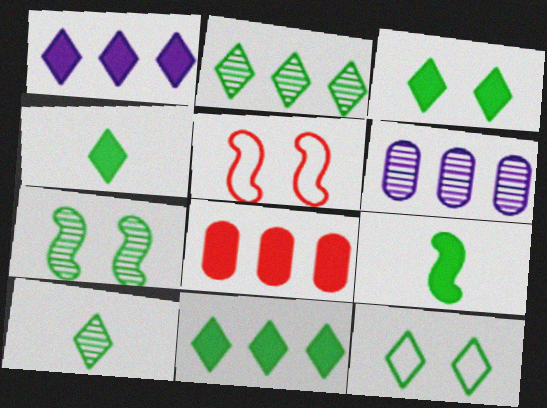[[2, 4, 12], 
[3, 4, 11], 
[4, 5, 6], 
[10, 11, 12]]